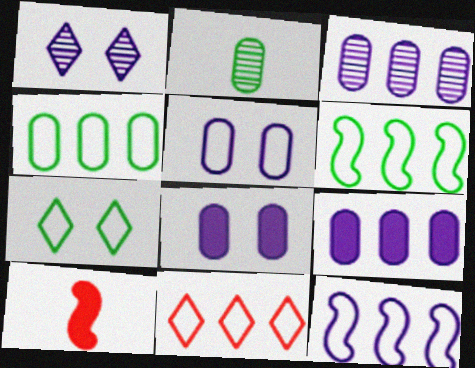[[1, 4, 10], 
[3, 7, 10], 
[4, 11, 12]]